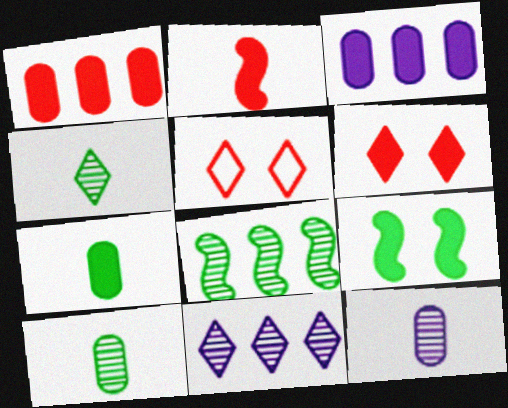[[1, 2, 6]]